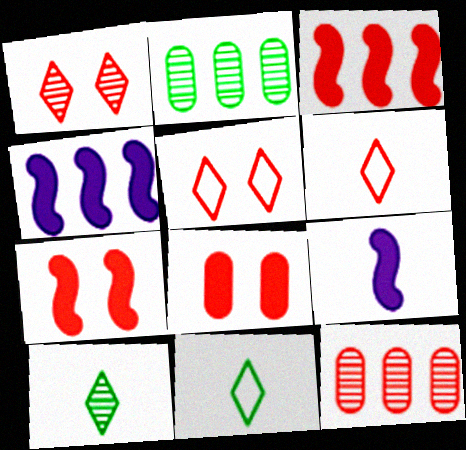[[2, 5, 9], 
[6, 7, 12]]